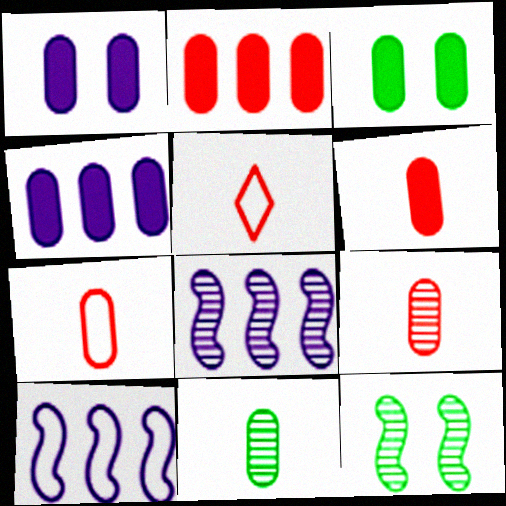[[3, 4, 6], 
[3, 5, 8], 
[4, 5, 12], 
[6, 7, 9]]